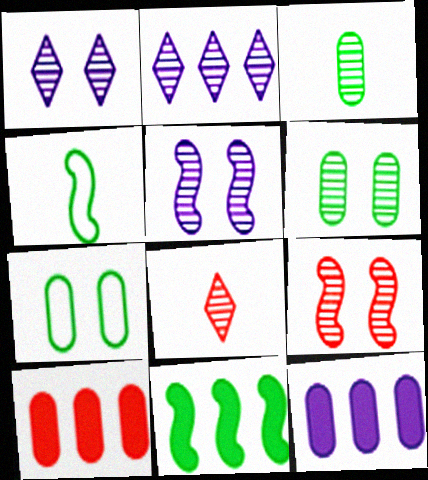[[1, 4, 10], 
[1, 6, 9], 
[2, 3, 9]]